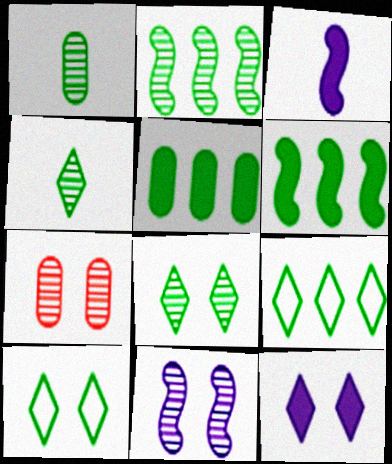[[1, 2, 8], 
[1, 6, 10], 
[2, 5, 9], 
[3, 7, 9], 
[7, 8, 11]]